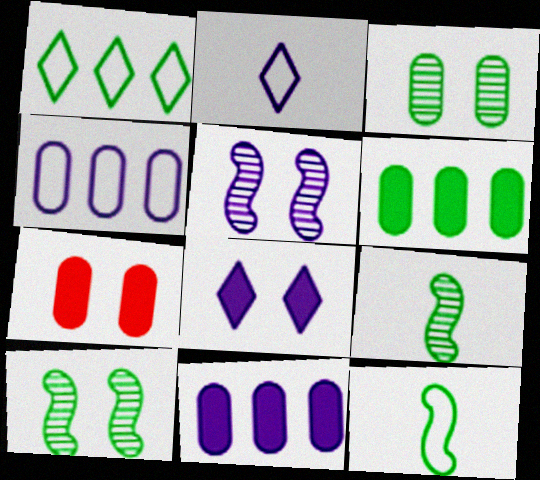[[2, 5, 11]]